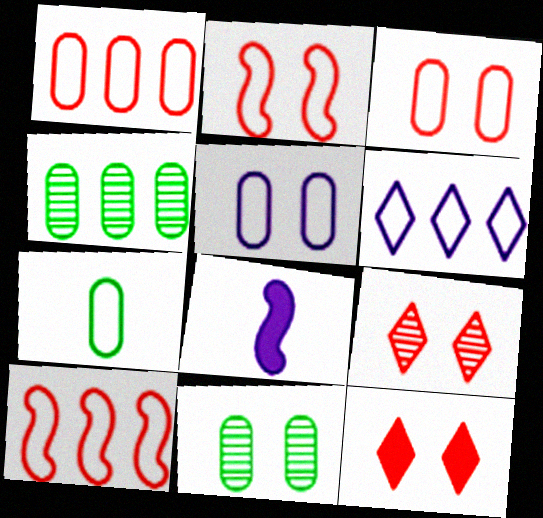[[1, 5, 7], 
[2, 6, 7]]